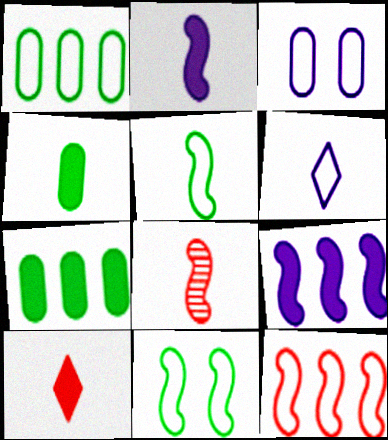[[2, 4, 10], 
[2, 5, 8], 
[4, 6, 8], 
[8, 9, 11]]